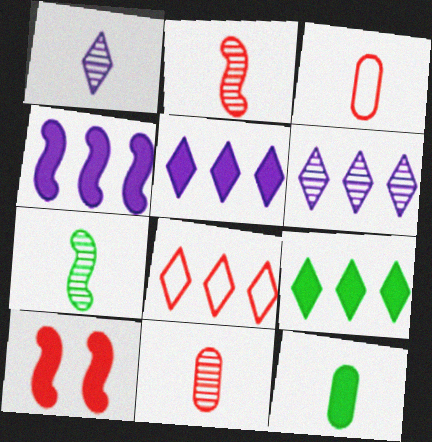[[1, 7, 11], 
[5, 10, 12], 
[6, 8, 9], 
[8, 10, 11]]